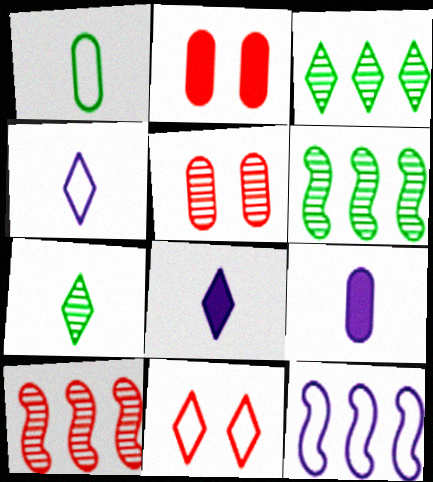[[1, 11, 12], 
[2, 4, 6], 
[2, 7, 12], 
[3, 8, 11], 
[6, 9, 11]]